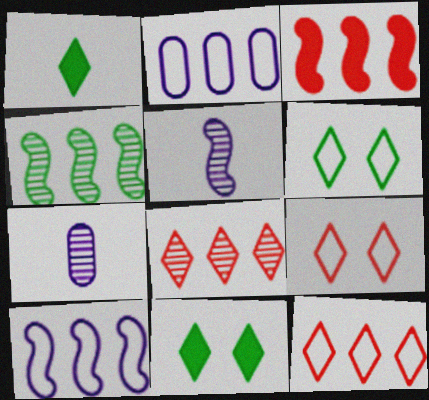[[3, 4, 10], 
[3, 6, 7]]